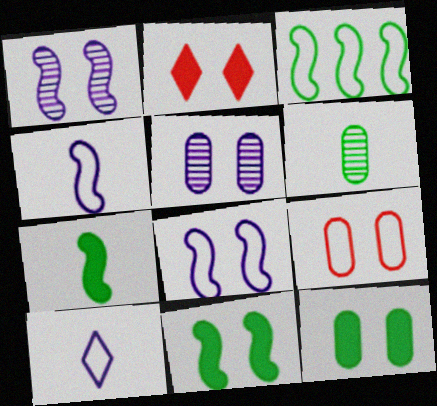[[3, 9, 10], 
[5, 9, 12]]